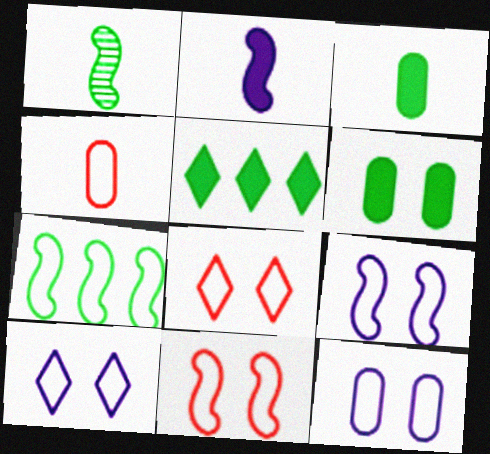[[4, 7, 10], 
[9, 10, 12]]